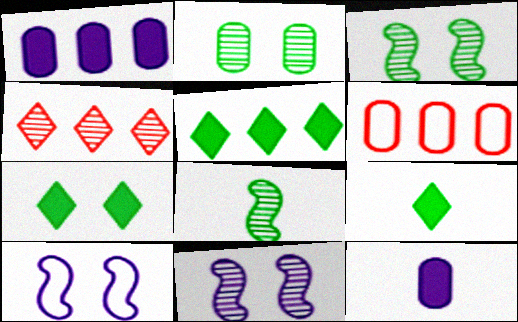[[2, 6, 12], 
[5, 7, 9], 
[6, 9, 11]]